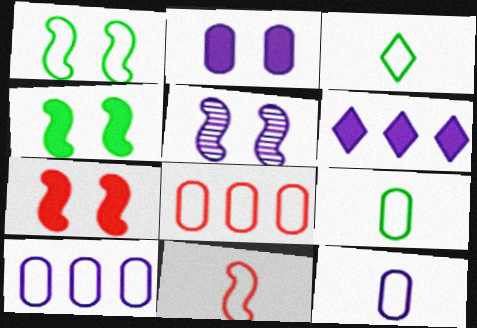[[1, 5, 7], 
[3, 11, 12], 
[5, 6, 12]]